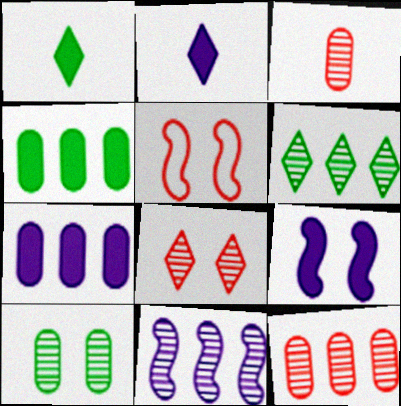[[2, 7, 9], 
[6, 11, 12]]